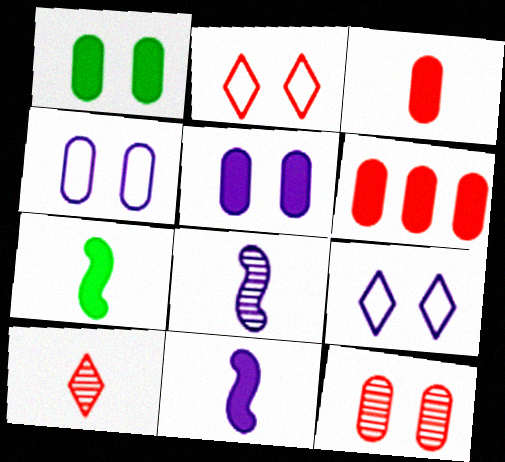[[1, 4, 12]]